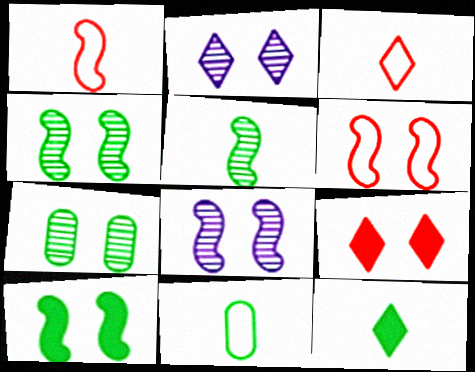[[5, 11, 12], 
[6, 8, 10]]